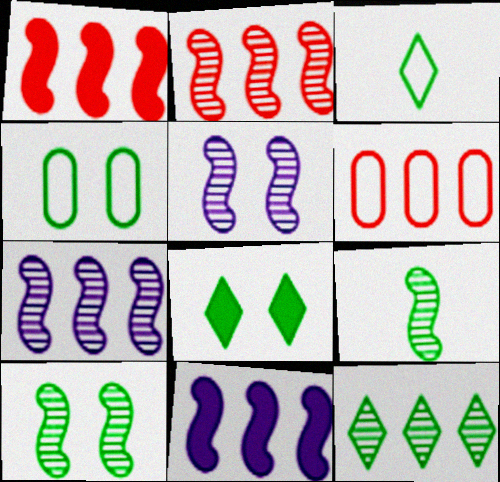[[2, 5, 9], 
[3, 8, 12], 
[4, 8, 10], 
[6, 11, 12]]